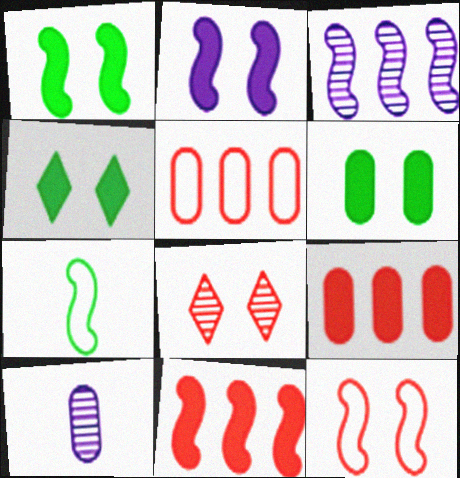[[1, 4, 6], 
[5, 6, 10]]